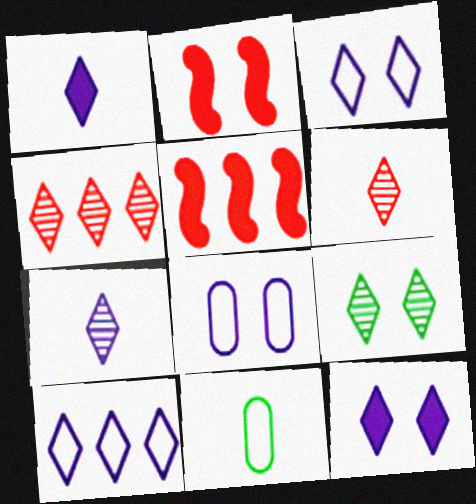[[2, 8, 9], 
[4, 7, 9], 
[7, 10, 12]]